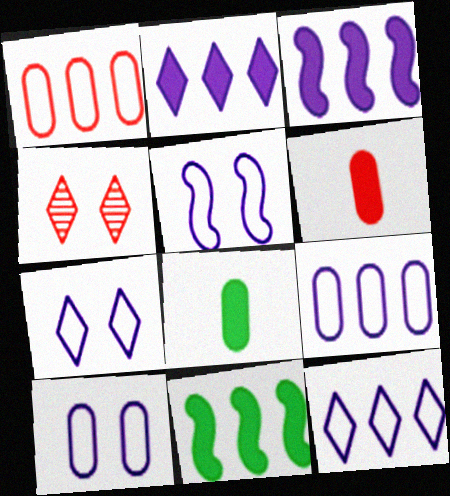[[5, 7, 10]]